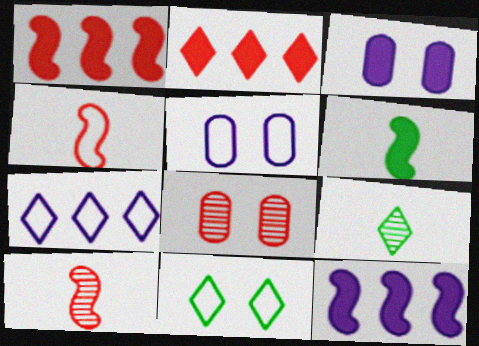[[1, 5, 9], 
[2, 3, 6], 
[2, 4, 8], 
[6, 7, 8]]